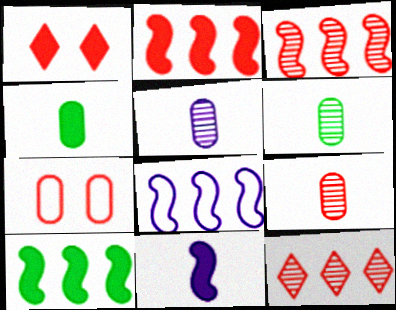[[1, 6, 8], 
[3, 8, 10], 
[5, 6, 9]]